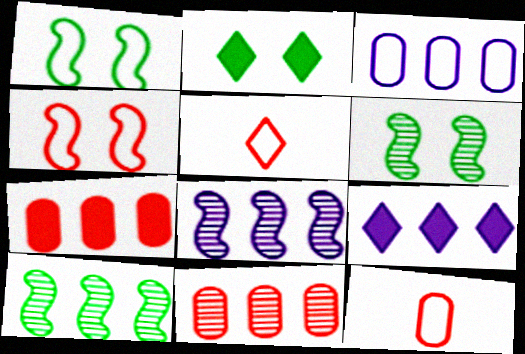[[1, 3, 5], 
[2, 8, 12], 
[3, 8, 9], 
[6, 9, 12]]